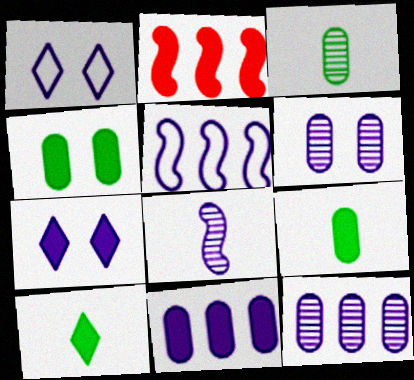[[1, 2, 3], 
[1, 8, 11], 
[2, 7, 9]]